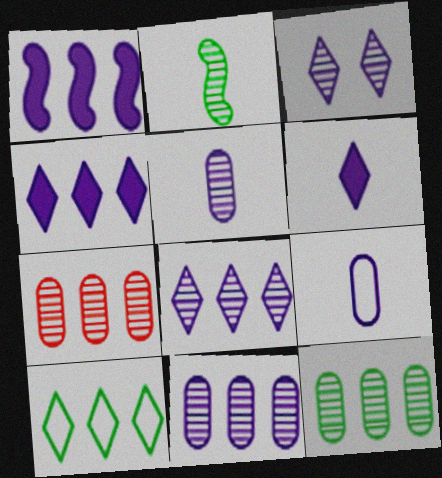[[1, 3, 9], 
[1, 7, 10], 
[2, 3, 7], 
[7, 11, 12]]